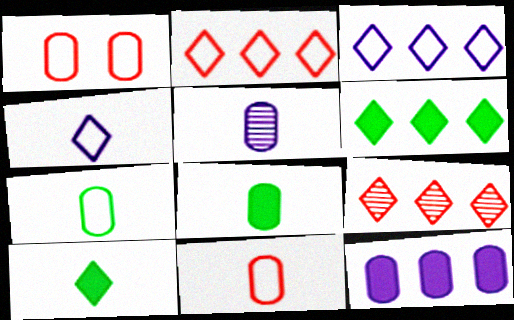[[3, 6, 9], 
[5, 8, 11]]